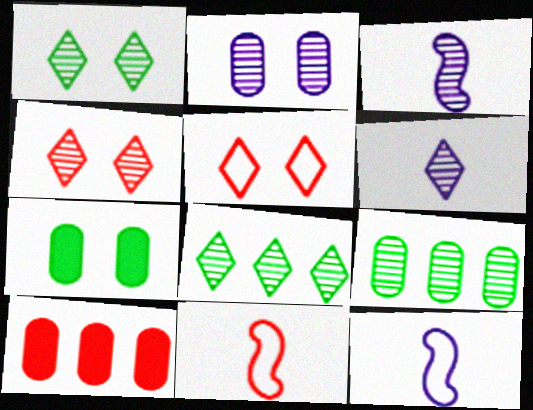[[1, 10, 12], 
[3, 4, 9], 
[4, 6, 8], 
[4, 10, 11]]